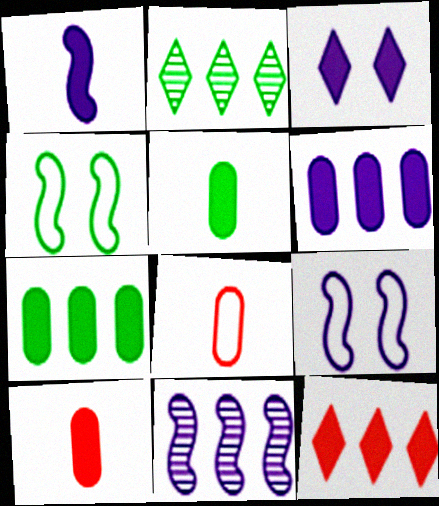[[1, 3, 6], 
[1, 9, 11], 
[2, 4, 5], 
[2, 9, 10]]